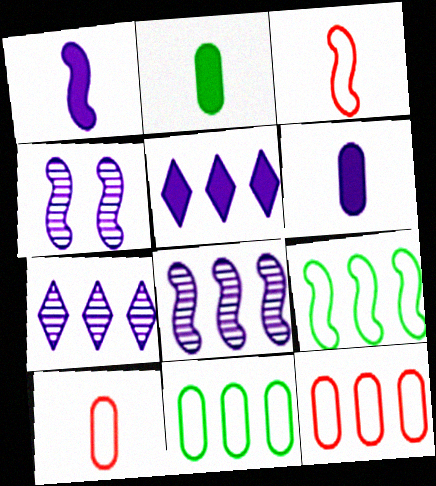[]